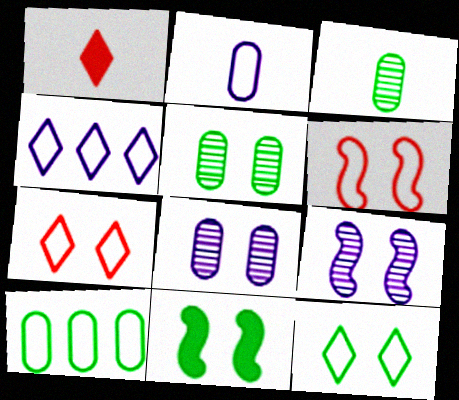[[1, 9, 10], 
[5, 11, 12], 
[6, 9, 11], 
[7, 8, 11]]